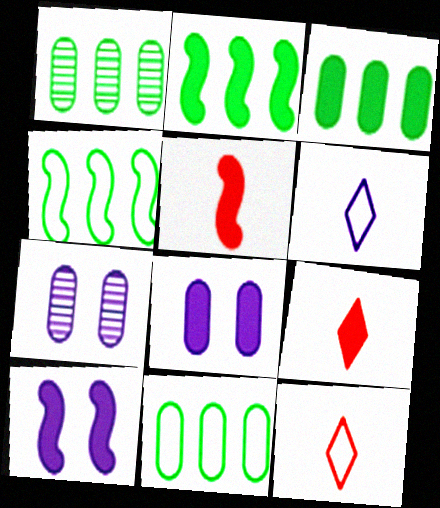[[1, 3, 11], 
[1, 10, 12], 
[2, 5, 10], 
[2, 7, 12], 
[2, 8, 9], 
[3, 9, 10], 
[4, 7, 9]]